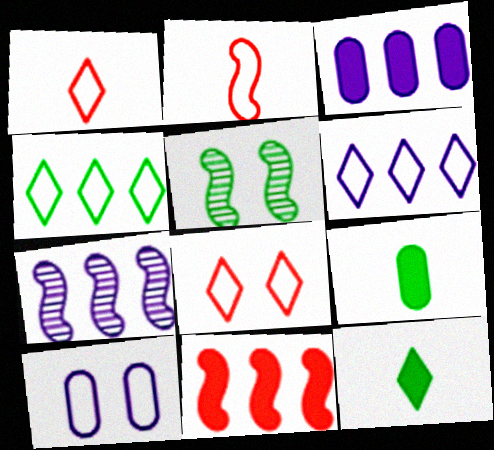[[1, 3, 5], 
[2, 4, 10], 
[3, 6, 7], 
[4, 5, 9], 
[7, 8, 9]]